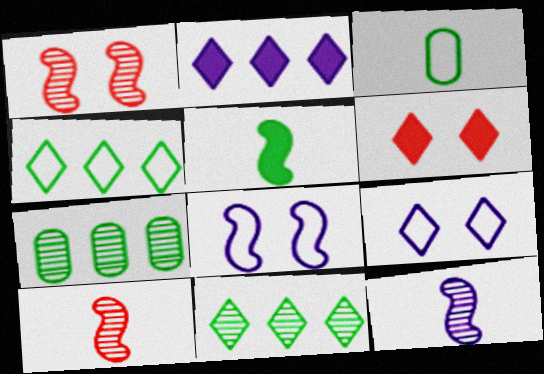[[1, 2, 3]]